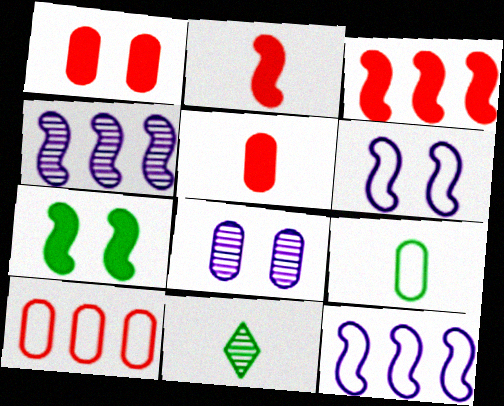[[1, 11, 12]]